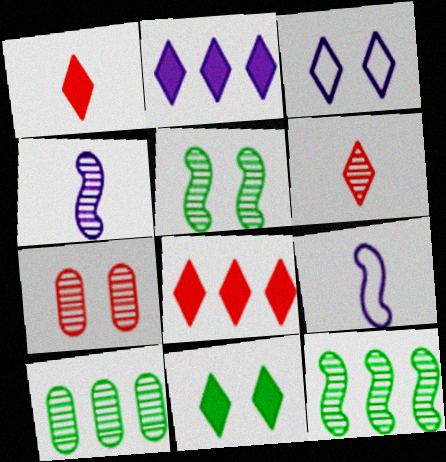[[1, 2, 11]]